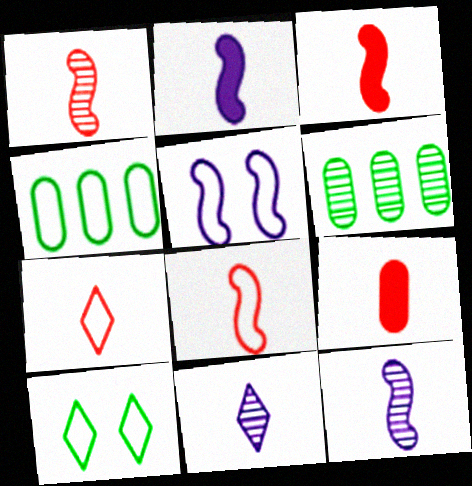[[1, 3, 8], 
[1, 7, 9], 
[4, 5, 7]]